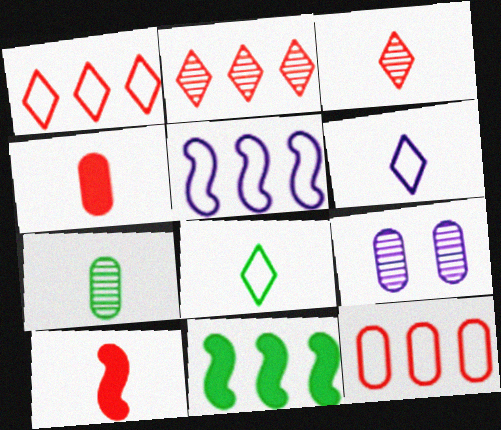[[6, 7, 10]]